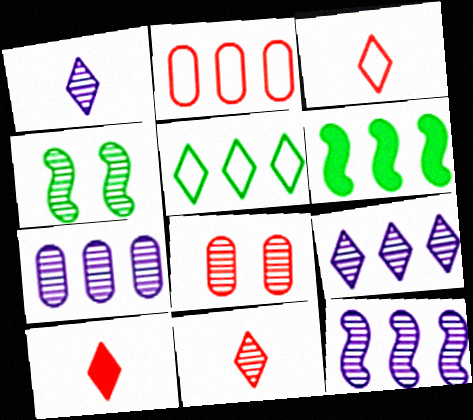[[2, 6, 9], 
[3, 10, 11], 
[4, 7, 11], 
[7, 9, 12]]